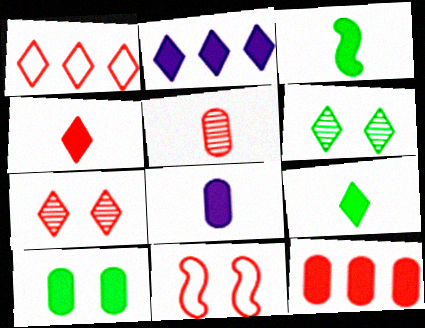[[1, 4, 7], 
[3, 4, 8], 
[8, 10, 12]]